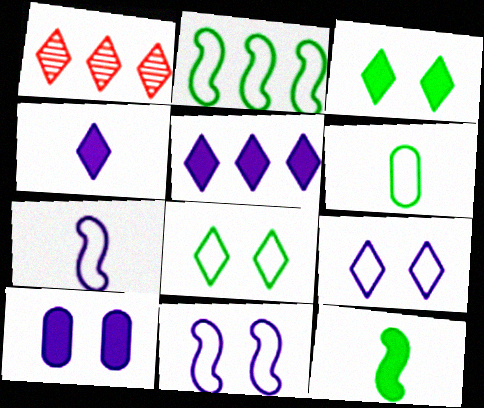[[1, 4, 8], 
[2, 6, 8]]